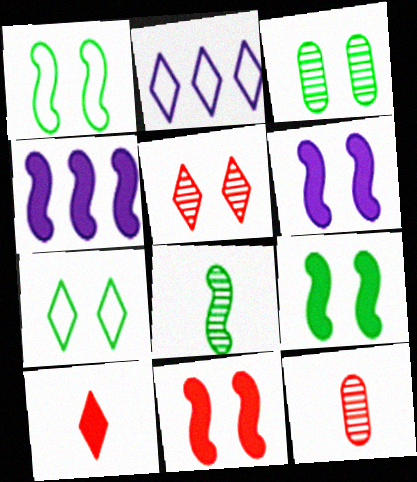[[2, 9, 12], 
[3, 7, 9], 
[4, 7, 12], 
[6, 9, 11]]